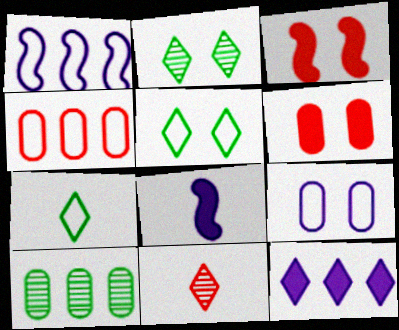[[2, 3, 9], 
[2, 4, 8], 
[3, 4, 11], 
[5, 11, 12]]